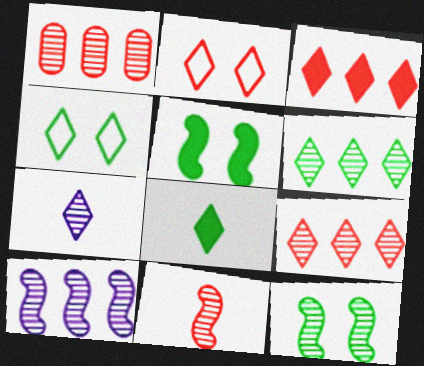[[1, 6, 10], 
[1, 7, 12], 
[3, 4, 7], 
[4, 6, 8], 
[10, 11, 12]]